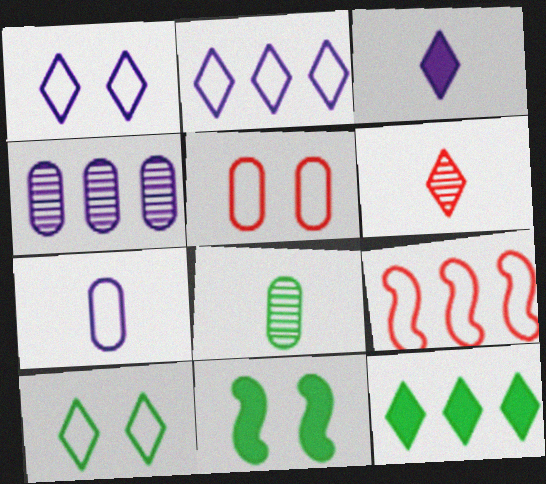[[1, 6, 12], 
[4, 9, 12], 
[7, 9, 10]]